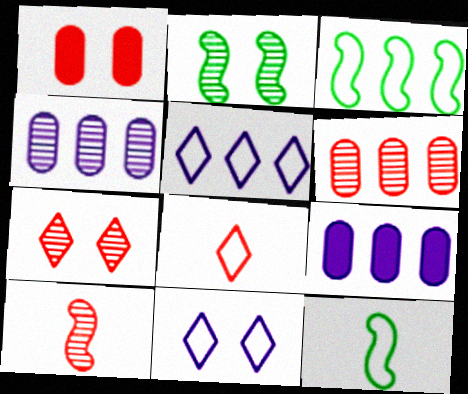[[1, 2, 11], 
[2, 8, 9], 
[6, 7, 10], 
[7, 9, 12]]